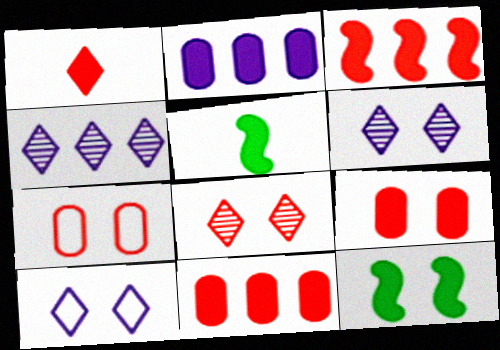[[1, 2, 12], 
[1, 3, 9], 
[4, 5, 7], 
[6, 7, 12]]